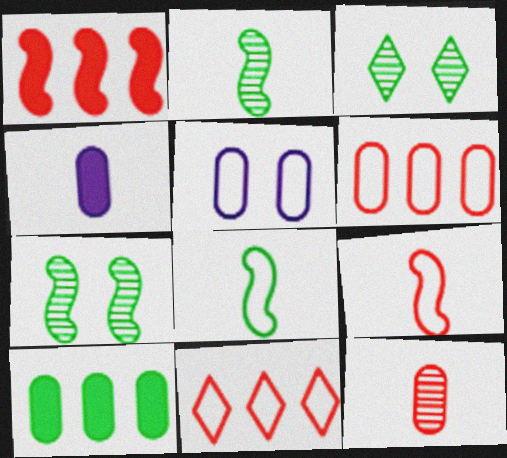[[3, 8, 10], 
[4, 7, 11], 
[5, 8, 11], 
[5, 10, 12]]